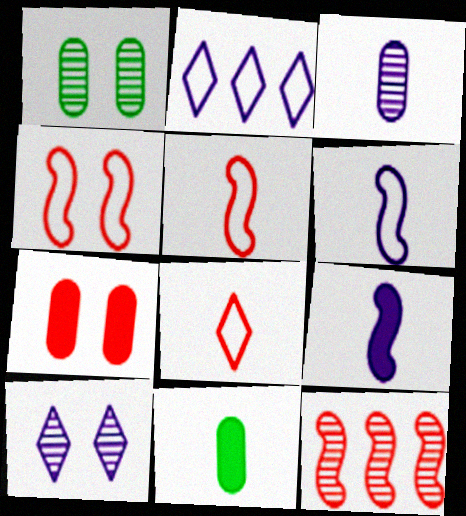[[7, 8, 12]]